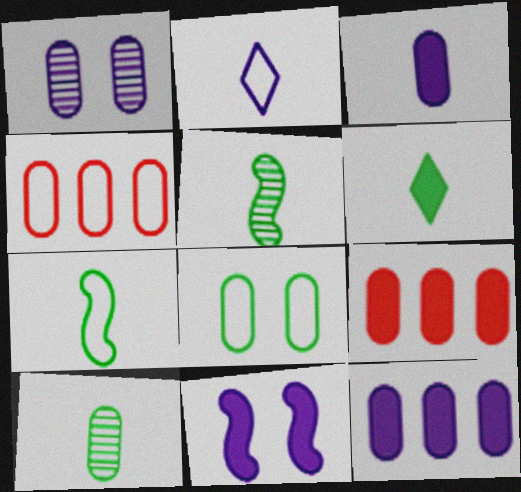[[6, 7, 10], 
[6, 9, 11]]